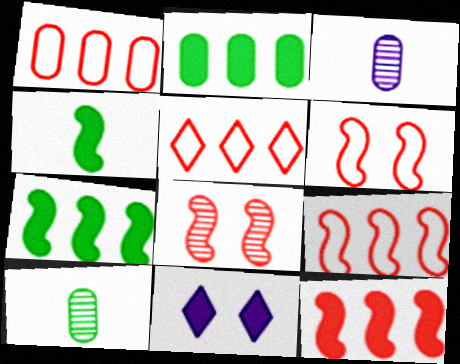[[1, 5, 9], 
[9, 10, 11]]